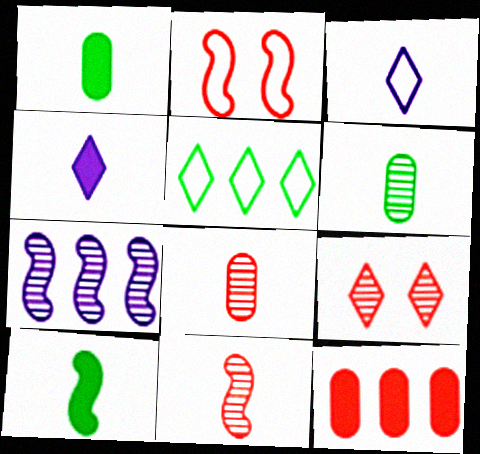[[1, 3, 11], 
[2, 7, 10], 
[3, 8, 10], 
[4, 5, 9], 
[5, 7, 12], 
[6, 7, 9]]